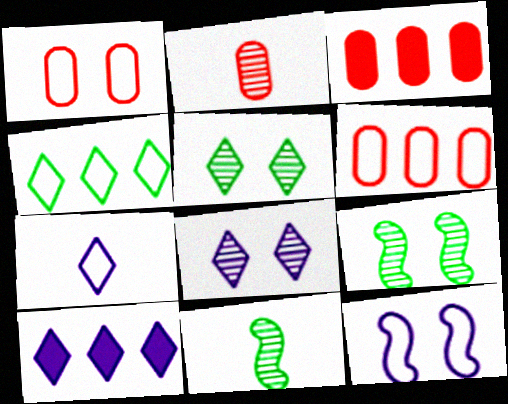[[1, 2, 3], 
[1, 10, 11], 
[3, 7, 9], 
[7, 8, 10]]